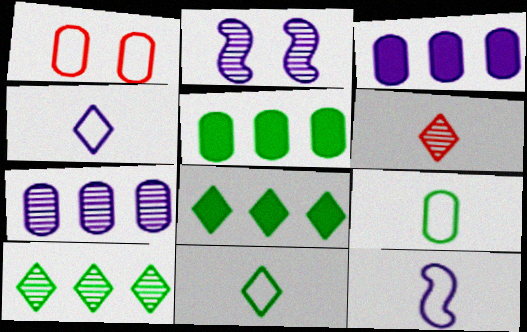[[2, 3, 4]]